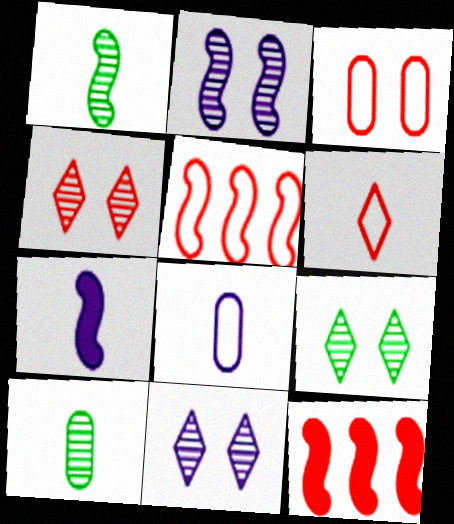[[3, 5, 6], 
[4, 9, 11], 
[6, 7, 10], 
[8, 9, 12]]